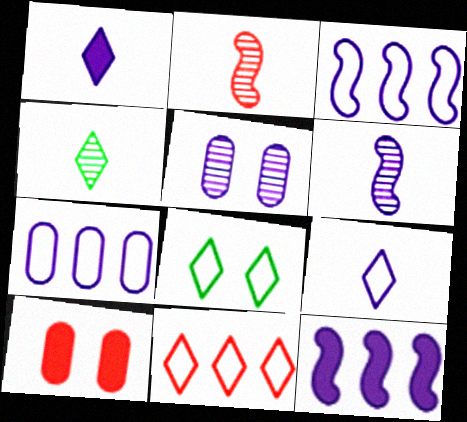[[1, 3, 5], 
[2, 10, 11], 
[3, 4, 10], 
[5, 9, 12], 
[8, 9, 11]]